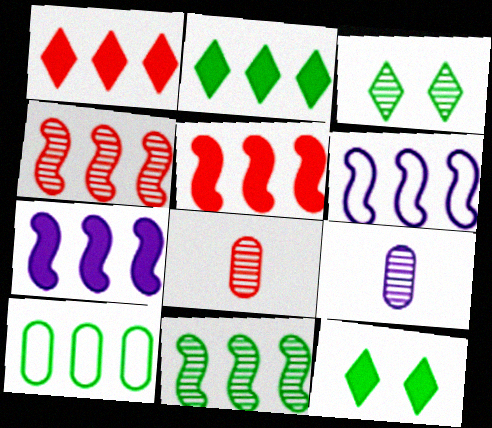[[2, 10, 11], 
[3, 4, 9], 
[5, 6, 11], 
[6, 8, 12]]